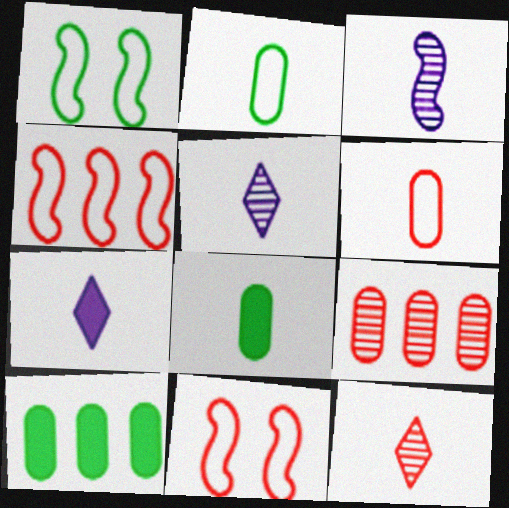[[1, 7, 9], 
[5, 10, 11]]